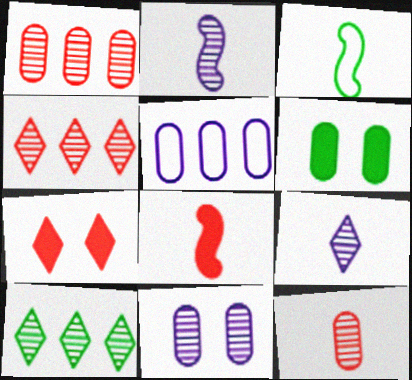[[2, 3, 8], 
[3, 6, 10], 
[5, 6, 12]]